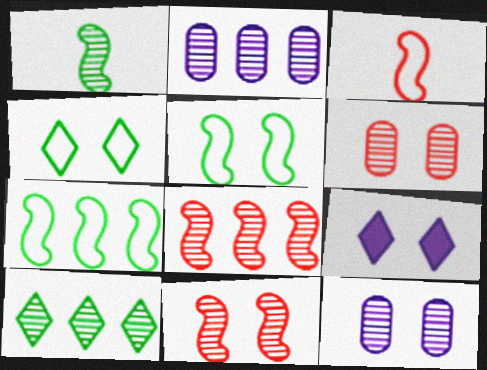[[2, 8, 10], 
[5, 6, 9]]